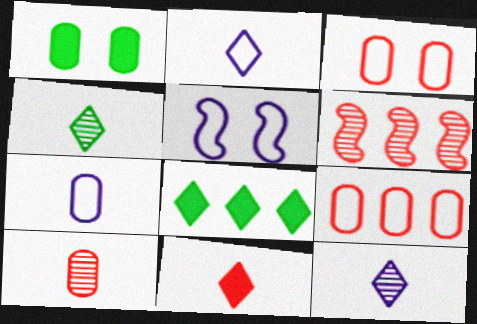[[1, 2, 6], 
[2, 4, 11], 
[3, 6, 11], 
[5, 8, 10]]